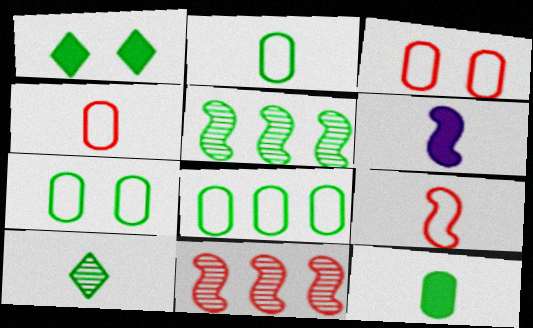[[1, 2, 5], 
[2, 7, 8], 
[4, 6, 10]]